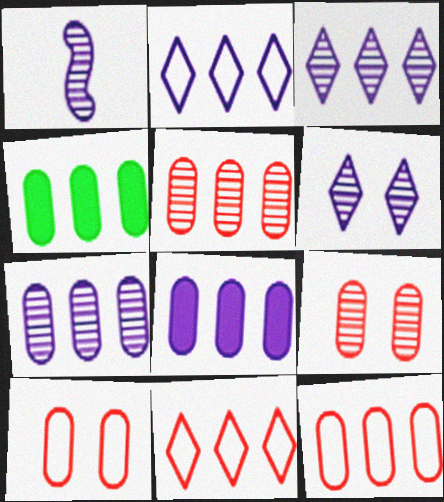[[1, 6, 7], 
[4, 7, 12]]